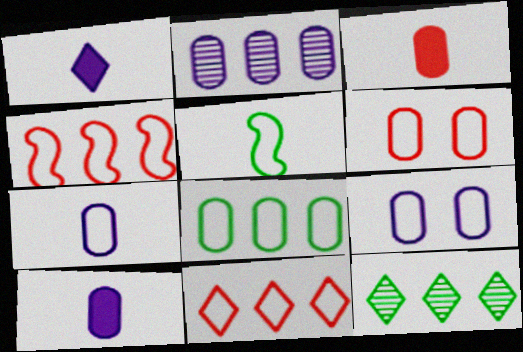[[2, 9, 10], 
[5, 9, 11], 
[6, 7, 8]]